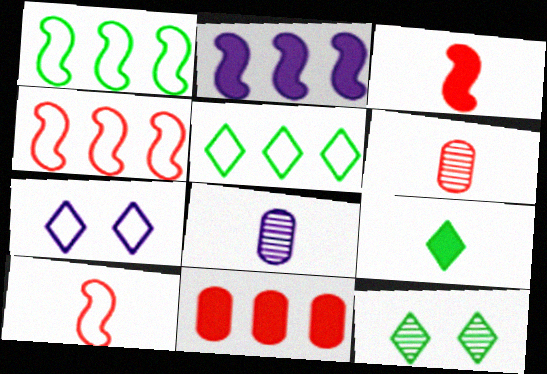[[2, 7, 8], 
[5, 9, 12], 
[8, 9, 10]]